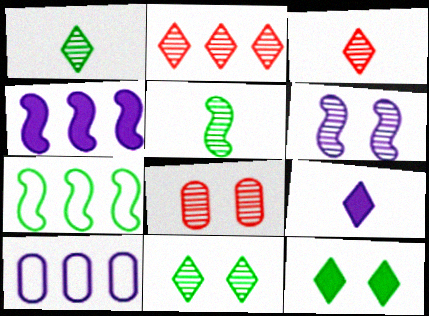[[6, 8, 11], 
[6, 9, 10], 
[7, 8, 9]]